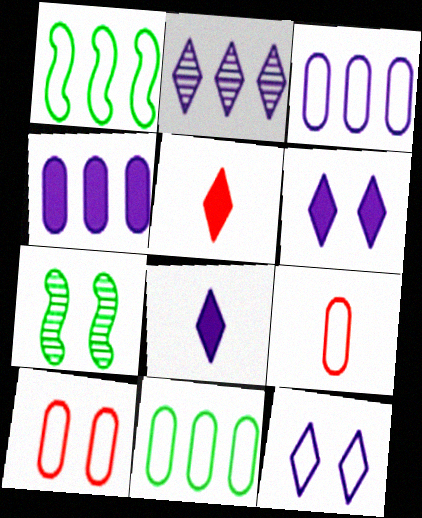[[1, 9, 12], 
[2, 8, 12], 
[3, 5, 7], 
[6, 7, 10]]